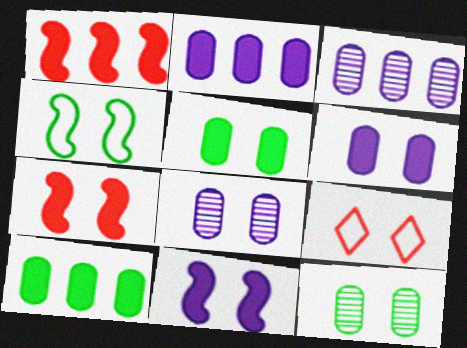[[9, 11, 12]]